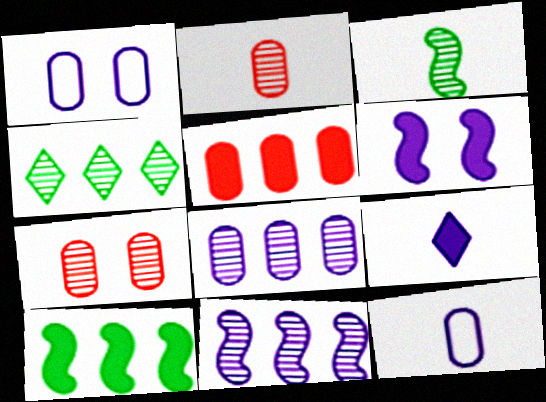[[1, 9, 11]]